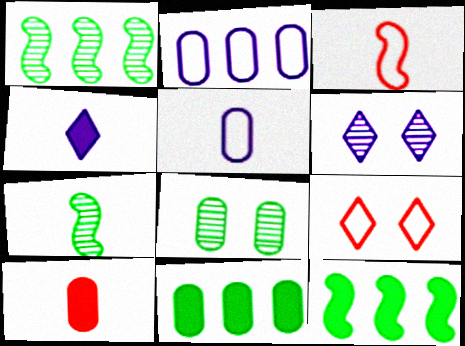[[2, 8, 10], 
[3, 6, 11]]